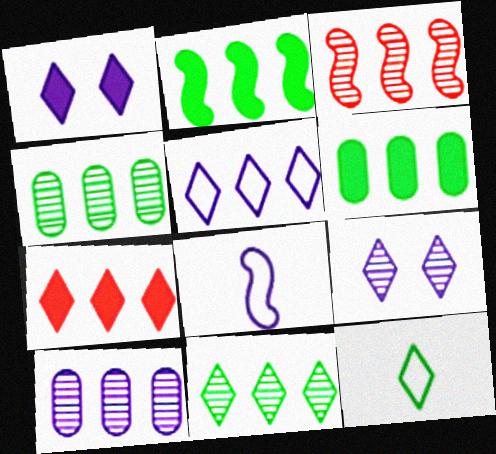[[1, 8, 10], 
[3, 5, 6], 
[3, 10, 11], 
[5, 7, 11], 
[7, 9, 12]]